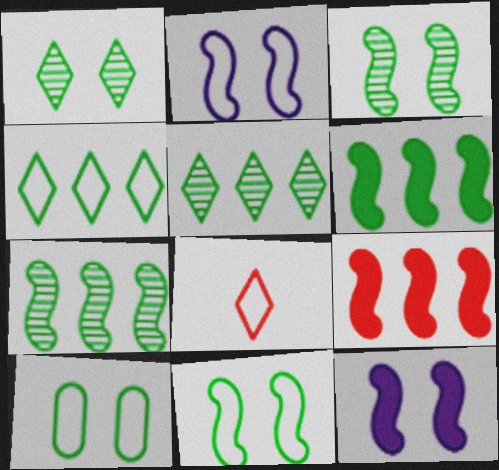[]